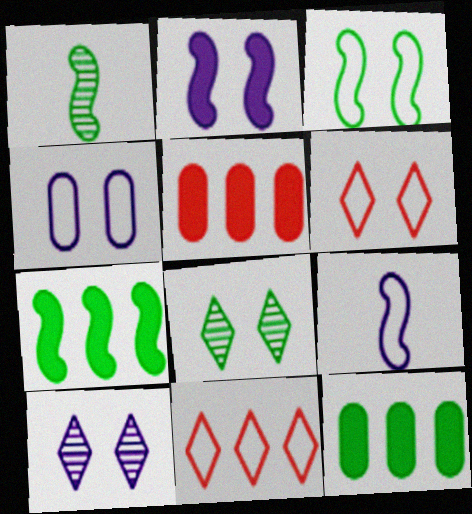[[1, 3, 7], 
[2, 4, 10], 
[3, 4, 6], 
[5, 8, 9]]